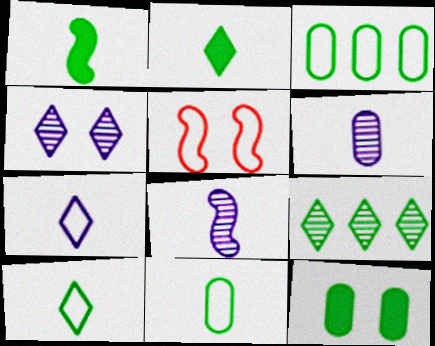[[3, 5, 7], 
[4, 5, 12]]